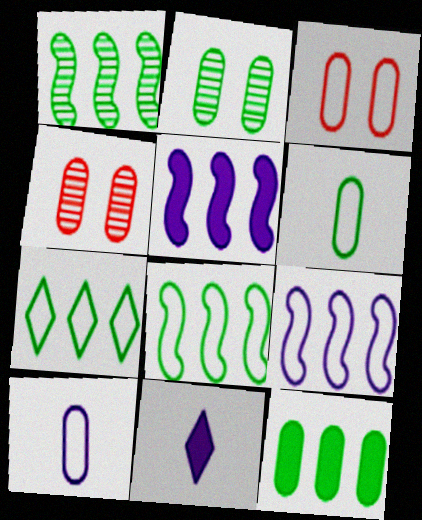[[1, 3, 11], 
[1, 7, 12], 
[2, 6, 12], 
[4, 8, 11], 
[4, 10, 12]]